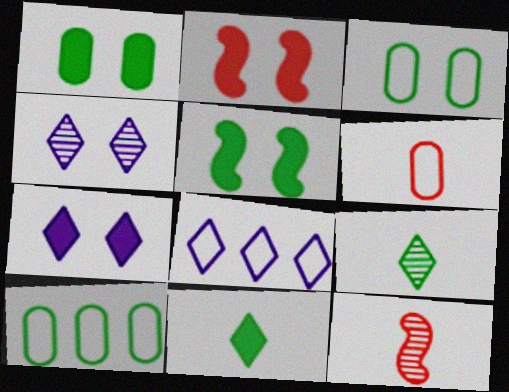[[1, 2, 7], 
[1, 8, 12], 
[2, 3, 4], 
[5, 9, 10], 
[7, 10, 12]]